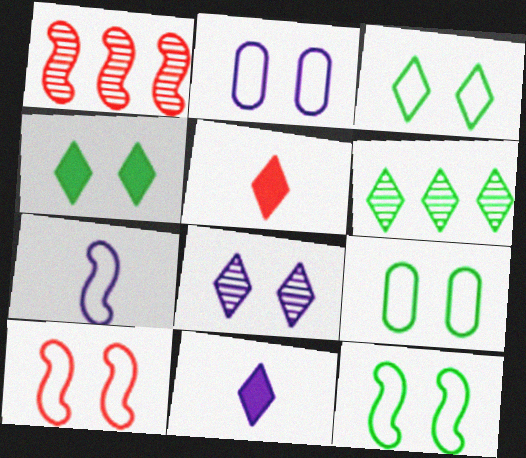[[1, 9, 11], 
[2, 3, 10], 
[3, 9, 12]]